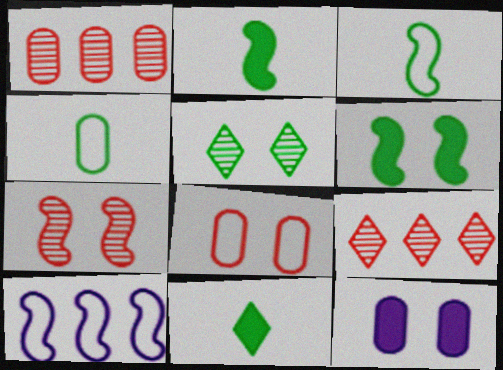[[1, 4, 12], 
[2, 7, 10], 
[3, 9, 12]]